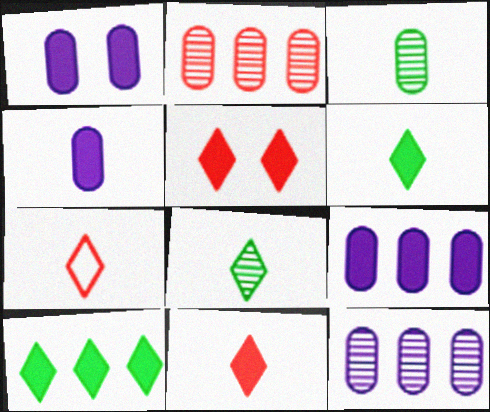[[1, 4, 9]]